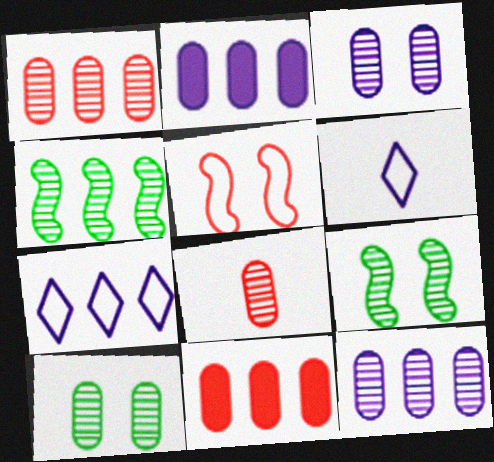[[4, 7, 11], 
[6, 9, 11], 
[8, 10, 12]]